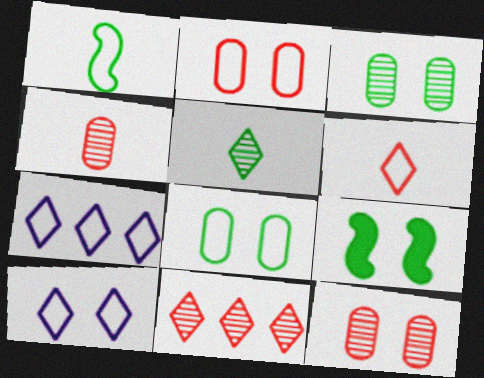[[1, 2, 7], 
[4, 7, 9], 
[9, 10, 12]]